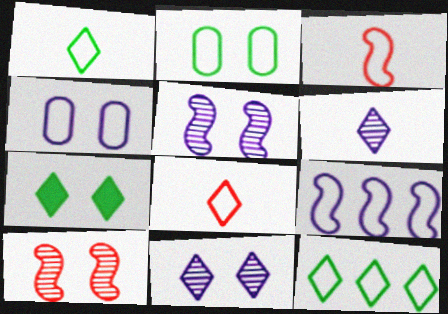[[2, 8, 9], 
[3, 4, 12], 
[4, 7, 10]]